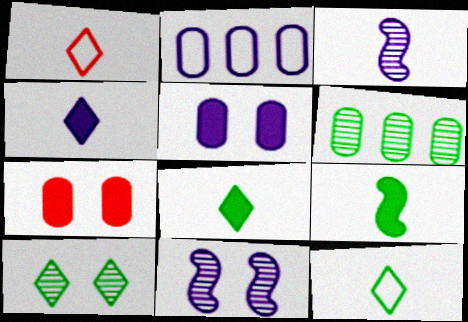[[2, 4, 11]]